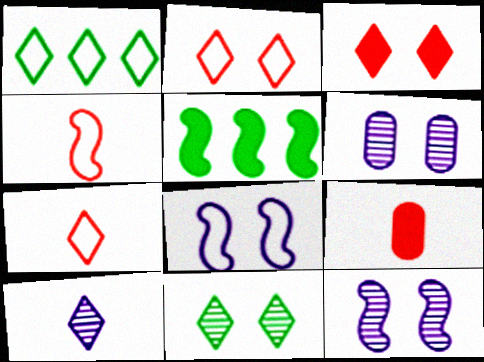[[1, 3, 10], 
[1, 9, 12], 
[4, 5, 12], 
[5, 6, 7]]